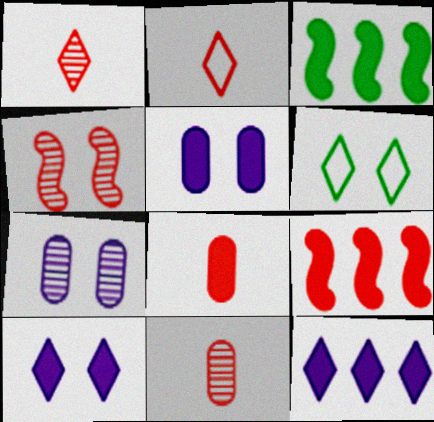[[1, 6, 12], 
[2, 3, 7], 
[3, 8, 10], 
[4, 5, 6]]